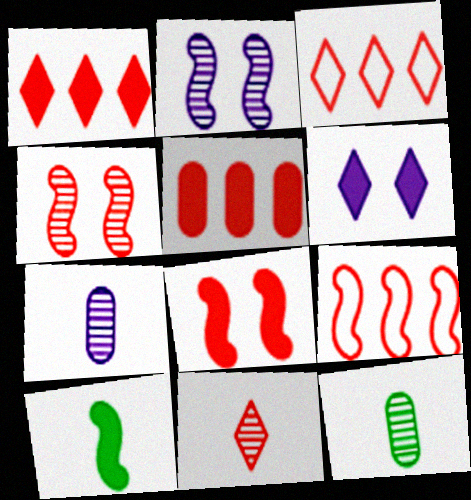[[2, 9, 10], 
[5, 6, 10], 
[6, 9, 12]]